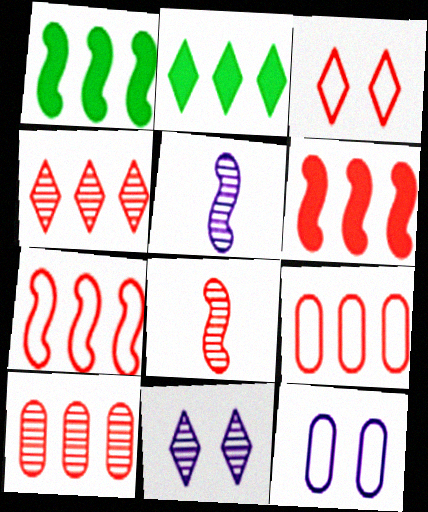[[2, 8, 12], 
[4, 6, 9]]